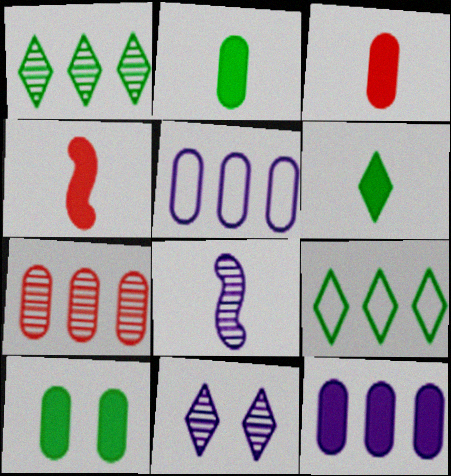[[3, 10, 12]]